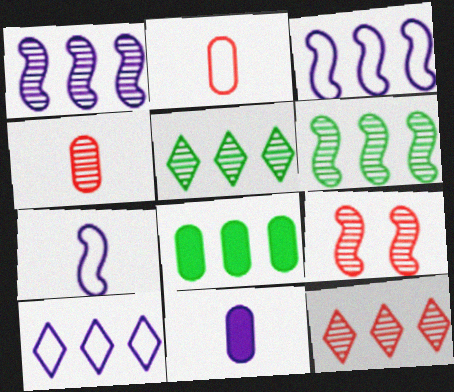[[3, 8, 12], 
[4, 9, 12]]